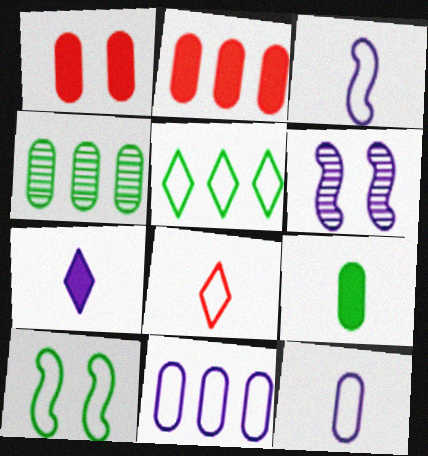[[1, 4, 12], 
[2, 4, 11], 
[6, 7, 11], 
[8, 10, 11]]